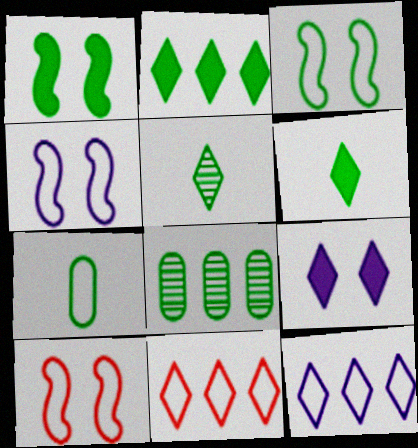[[3, 4, 10], 
[3, 6, 8], 
[4, 7, 11], 
[5, 9, 11], 
[7, 10, 12]]